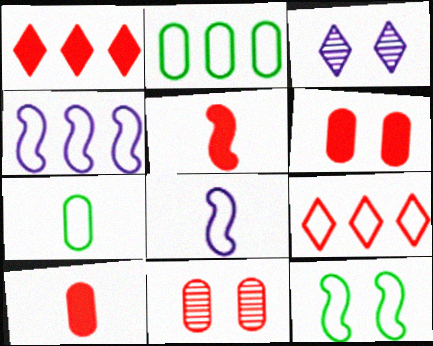[[1, 5, 6], 
[2, 3, 5], 
[2, 4, 9], 
[3, 6, 12], 
[5, 9, 11]]